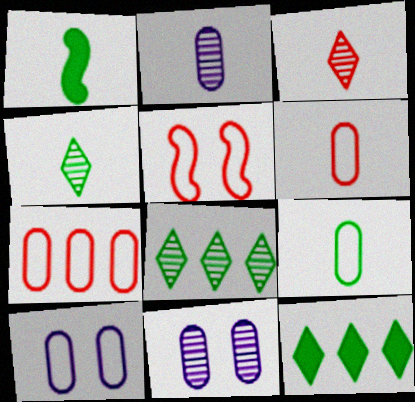[[1, 4, 9], 
[2, 5, 12], 
[7, 9, 10]]